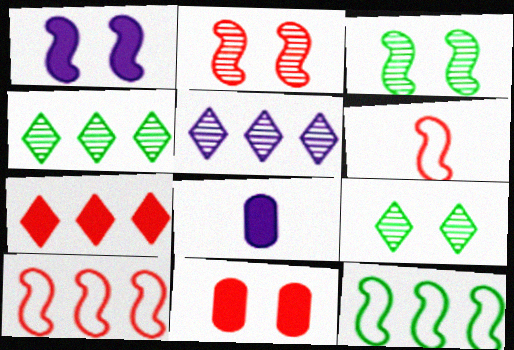[[8, 9, 10]]